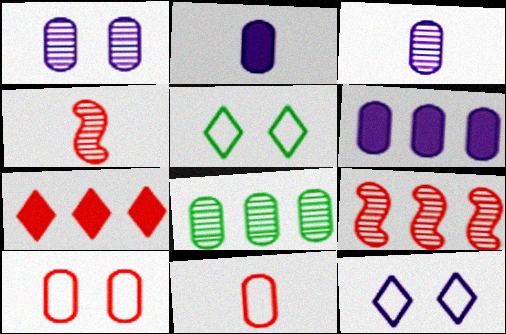[[2, 5, 9], 
[2, 8, 10], 
[4, 5, 6], 
[4, 7, 10]]